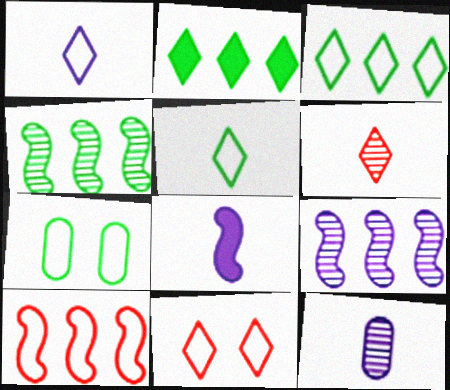[[1, 3, 11], 
[1, 7, 10], 
[1, 8, 12]]